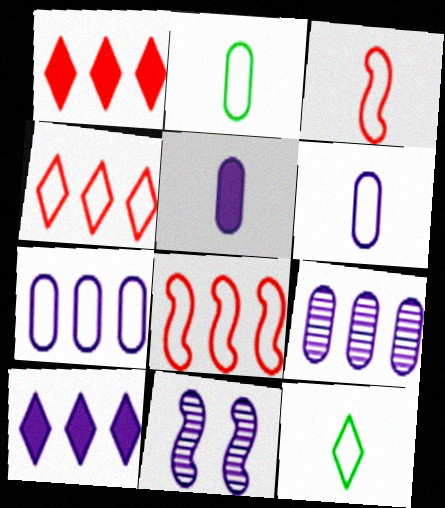[[1, 2, 11], 
[3, 6, 12], 
[6, 10, 11]]